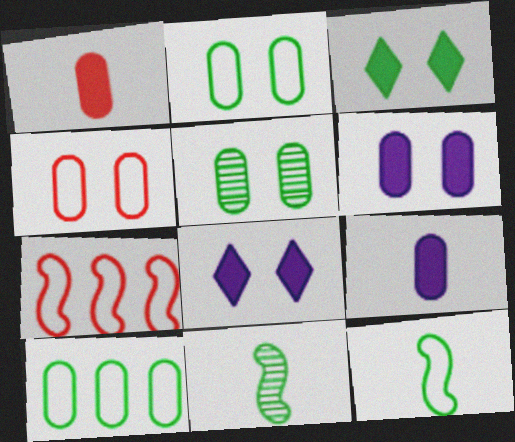[[3, 10, 11], 
[4, 5, 6]]